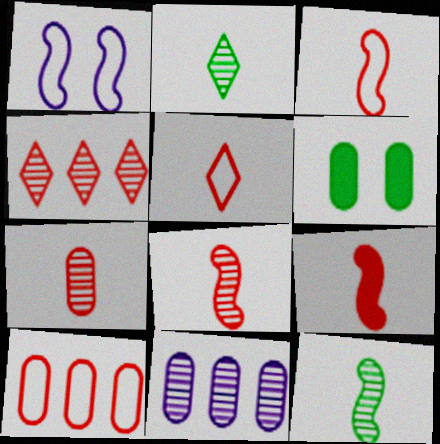[[3, 8, 9], 
[5, 7, 9]]